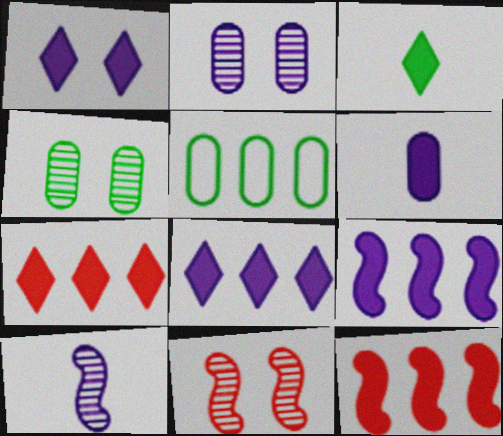[[1, 3, 7], 
[1, 6, 9]]